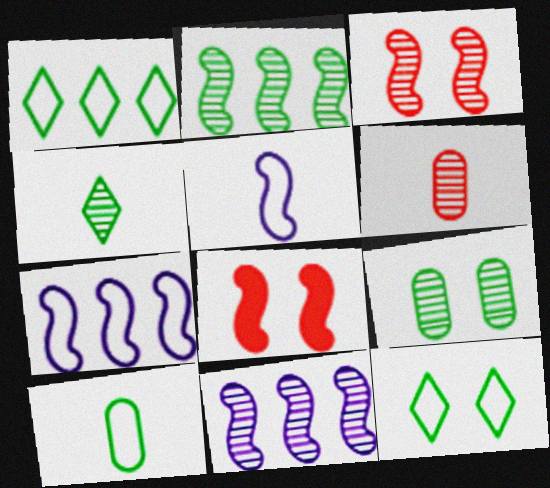[[2, 4, 9], 
[2, 5, 8]]